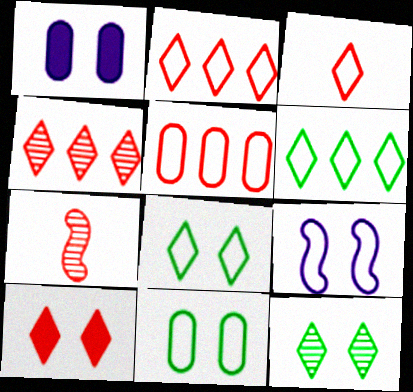[[1, 6, 7], 
[3, 4, 10], 
[5, 7, 10]]